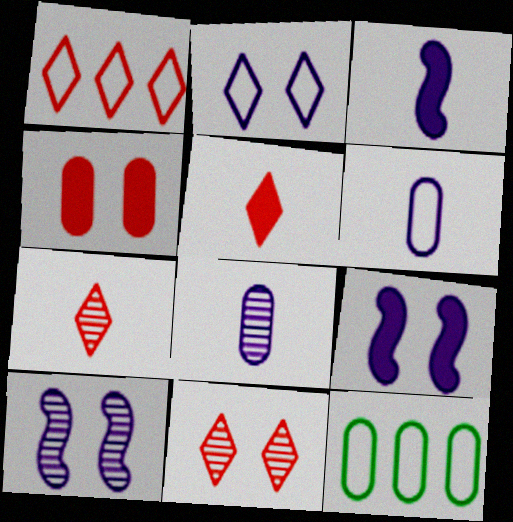[[1, 5, 11], 
[3, 11, 12], 
[4, 8, 12], 
[5, 10, 12], 
[7, 9, 12]]